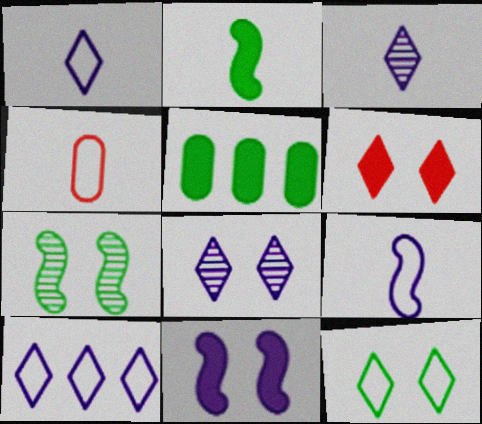[[2, 3, 4], 
[6, 8, 12]]